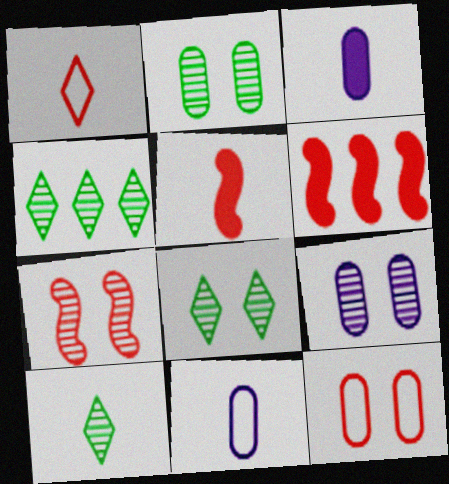[[4, 8, 10], 
[5, 10, 11], 
[6, 8, 11], 
[7, 8, 9]]